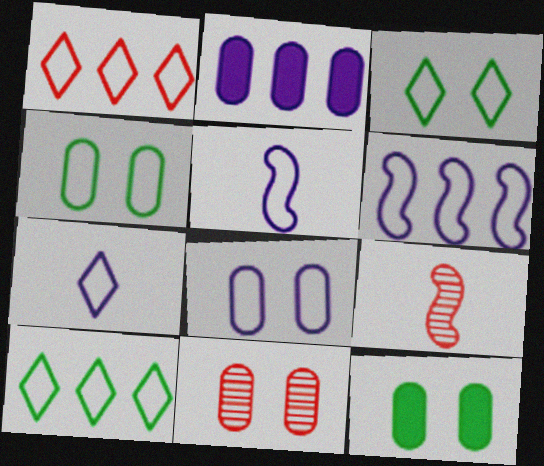[[1, 3, 7], 
[1, 4, 5], 
[2, 3, 9], 
[6, 7, 8], 
[8, 11, 12]]